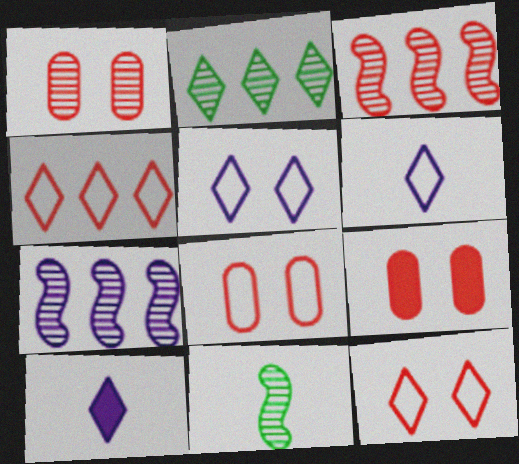[[1, 8, 9], 
[2, 10, 12]]